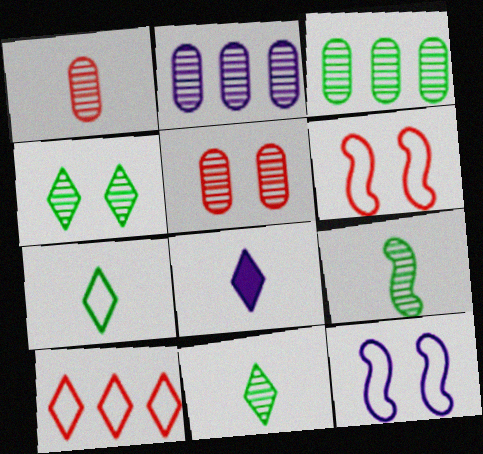[[2, 8, 12], 
[3, 4, 9], 
[3, 6, 8], 
[4, 8, 10]]